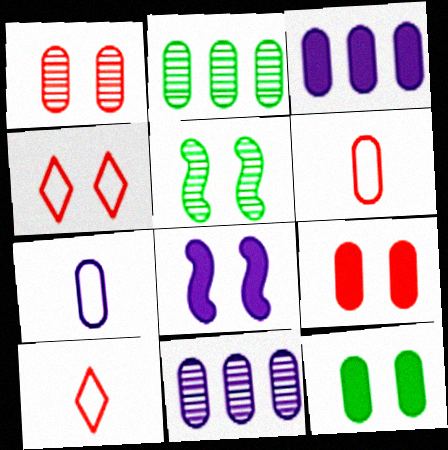[[2, 7, 9], 
[2, 8, 10], 
[3, 5, 10], 
[6, 11, 12]]